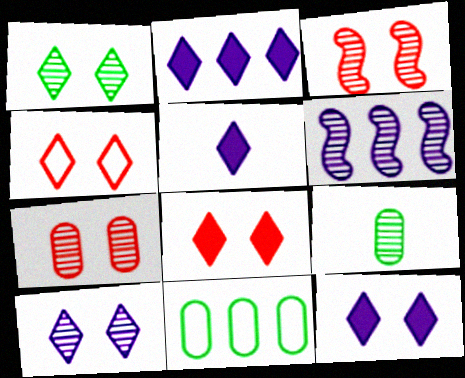[[1, 4, 12], 
[2, 5, 12], 
[3, 5, 11]]